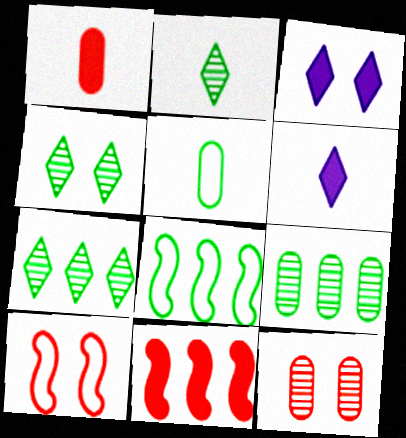[[2, 4, 7], 
[6, 8, 12], 
[6, 9, 10]]